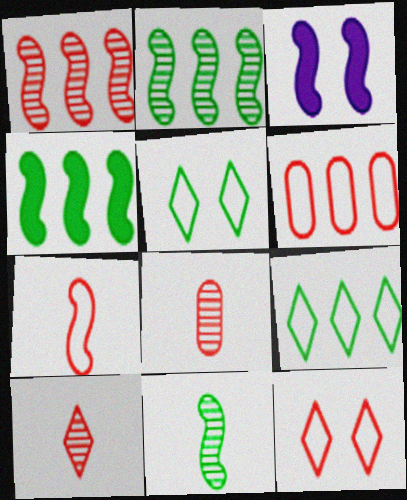[[2, 3, 7], 
[3, 8, 9], 
[6, 7, 12]]